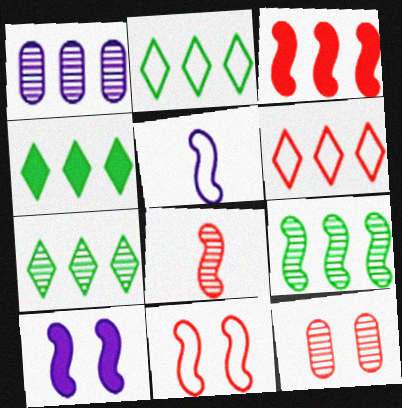[[1, 2, 3], 
[2, 4, 7], 
[3, 8, 11], 
[4, 5, 12]]